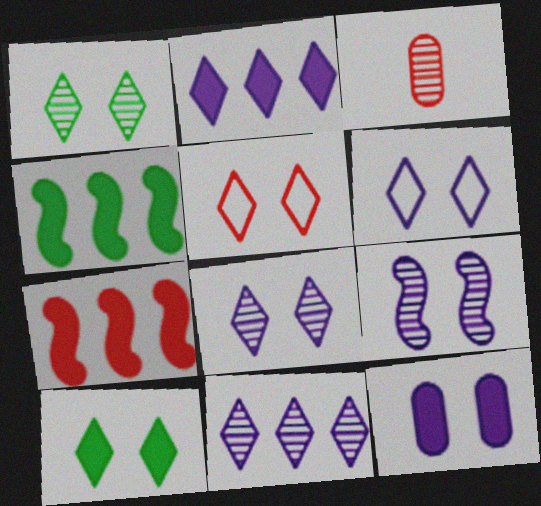[[3, 4, 6], 
[3, 5, 7], 
[5, 8, 10], 
[6, 9, 12]]